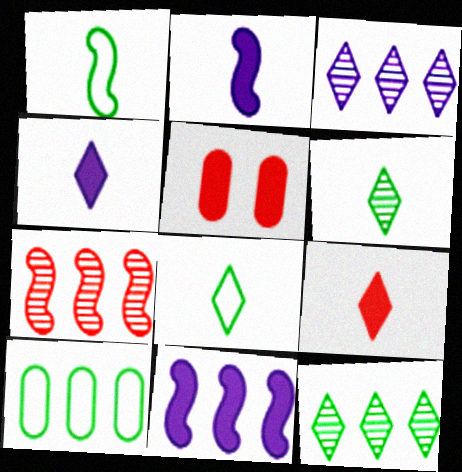[[1, 3, 5]]